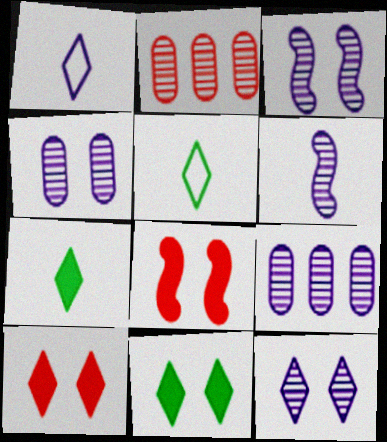[[3, 4, 12], 
[5, 8, 9], 
[6, 9, 12]]